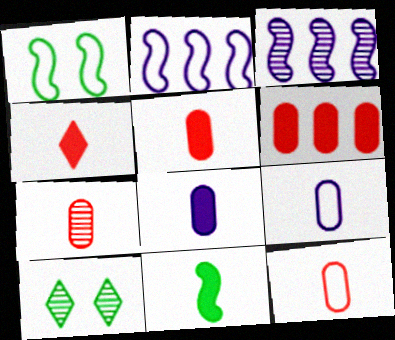[[2, 5, 10], 
[3, 7, 10], 
[4, 8, 11], 
[5, 7, 12]]